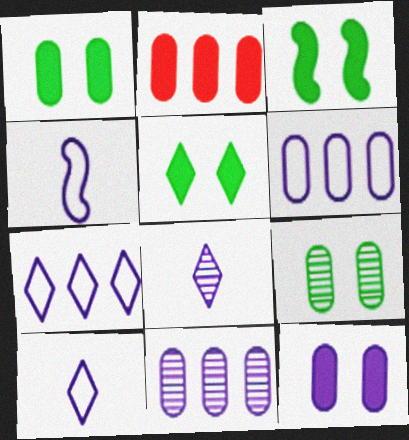[[1, 3, 5]]